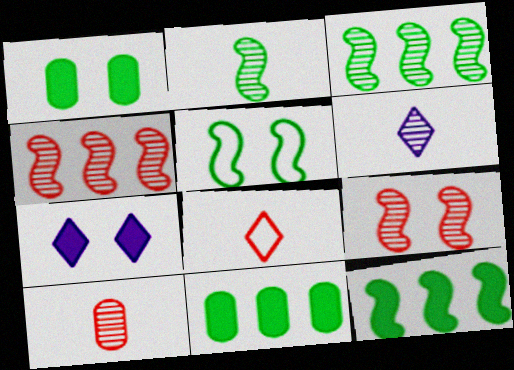[[2, 5, 12], 
[2, 6, 10]]